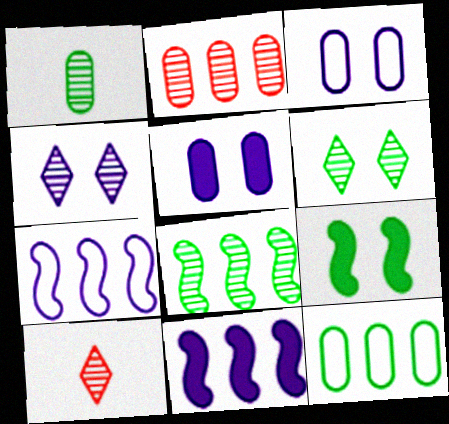[[1, 6, 8]]